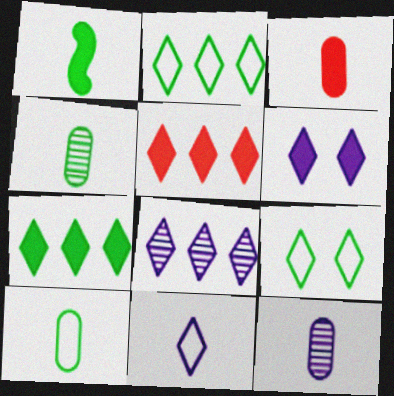[[2, 5, 8], 
[3, 10, 12], 
[6, 8, 11]]